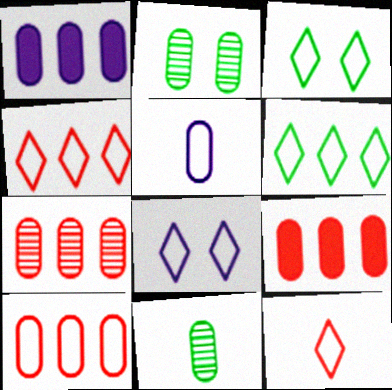[[2, 5, 9], 
[6, 8, 12], 
[7, 9, 10]]